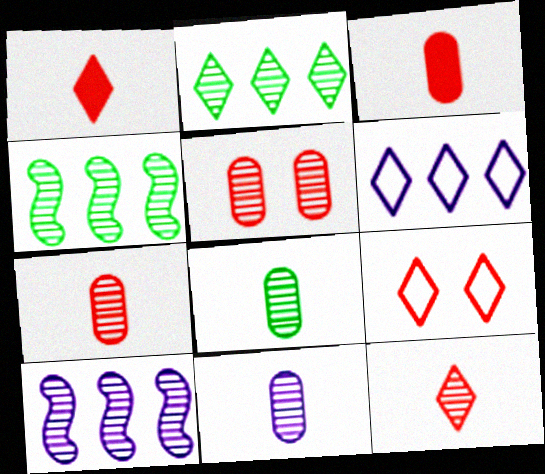[[7, 8, 11]]